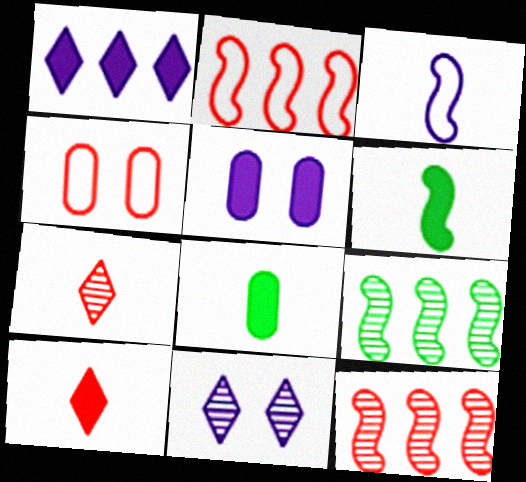[[2, 8, 11], 
[3, 7, 8], 
[4, 10, 12]]